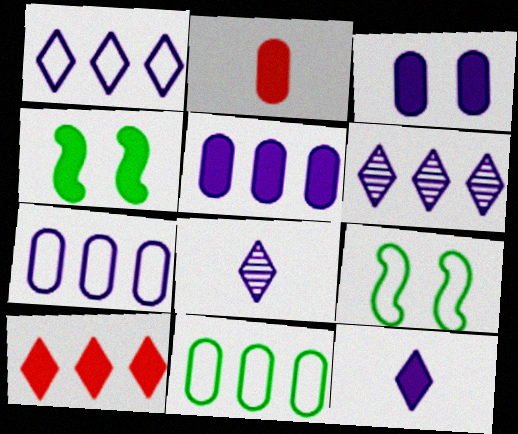[[2, 6, 9]]